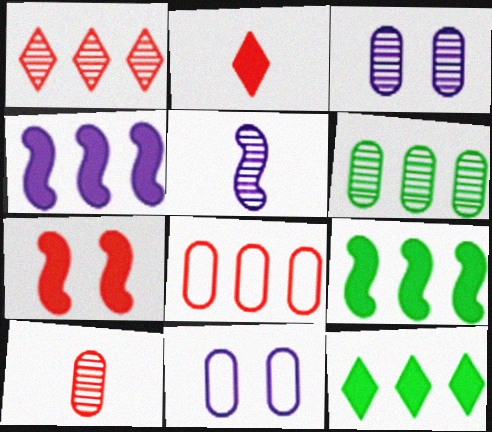[[3, 6, 10]]